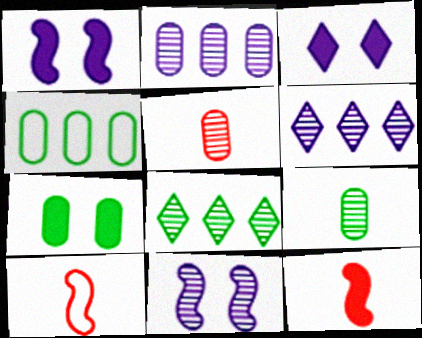[[4, 7, 9], 
[5, 8, 11], 
[6, 7, 10]]